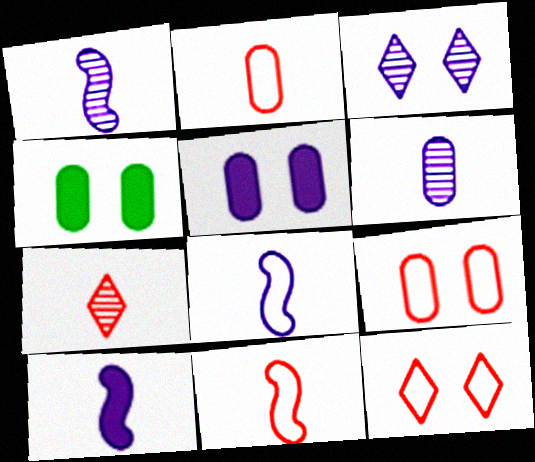[[1, 8, 10]]